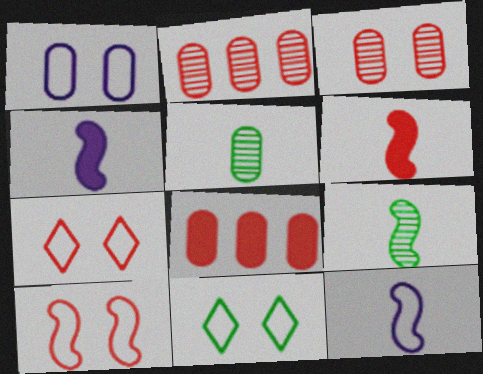[[1, 5, 8], 
[1, 10, 11], 
[2, 4, 11], 
[2, 6, 7], 
[6, 9, 12]]